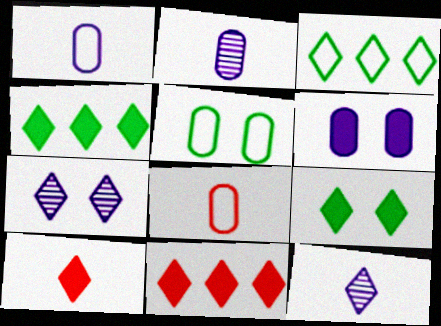[[3, 7, 10]]